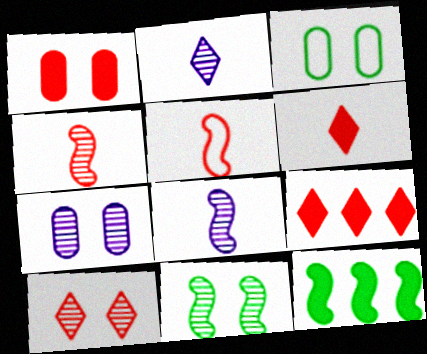[[1, 3, 7], 
[3, 8, 9], 
[7, 10, 11]]